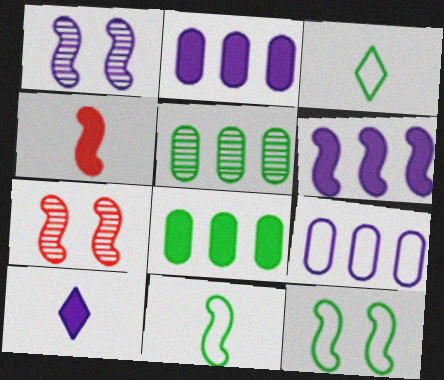[[1, 9, 10], 
[2, 3, 7], 
[6, 7, 11]]